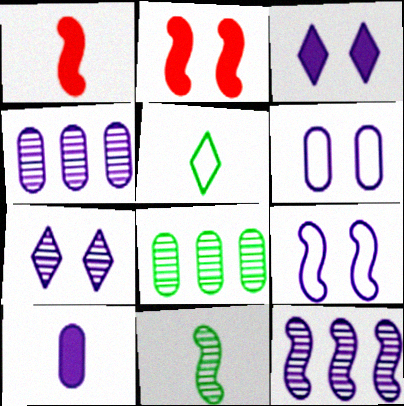[[2, 4, 5], 
[4, 6, 10]]